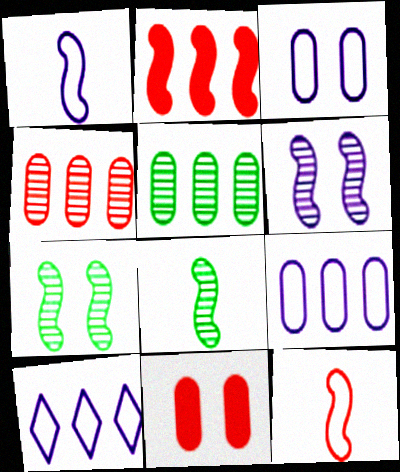[[1, 2, 7], 
[1, 3, 10], 
[2, 5, 10], 
[8, 10, 11]]